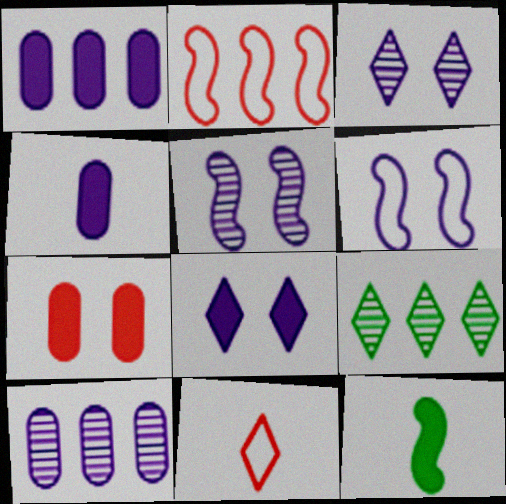[[1, 2, 9], 
[2, 5, 12], 
[8, 9, 11]]